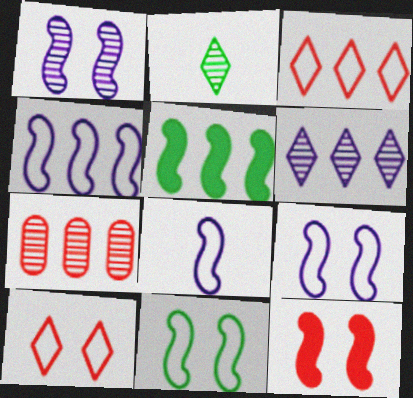[[1, 2, 7], 
[1, 11, 12], 
[4, 8, 9]]